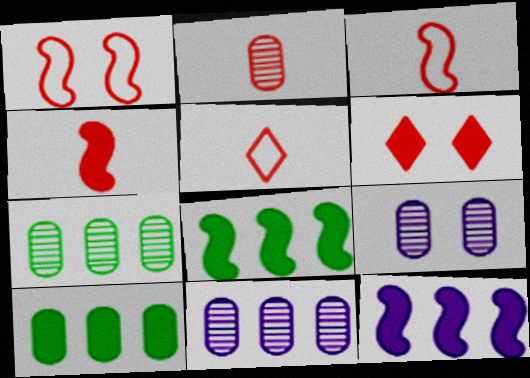[[2, 4, 5], 
[2, 7, 9], 
[5, 8, 9]]